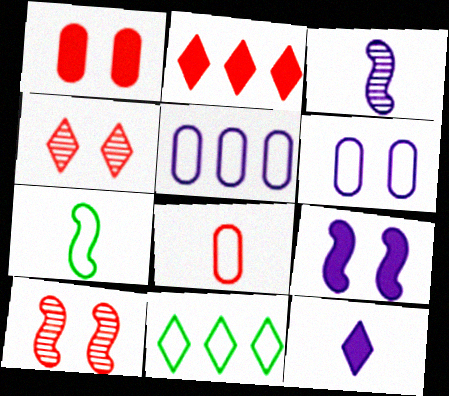[[1, 3, 11], 
[2, 8, 10], 
[4, 11, 12]]